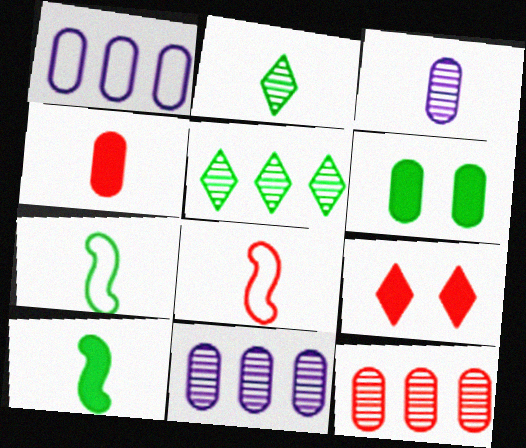[[5, 6, 7], 
[7, 9, 11], 
[8, 9, 12]]